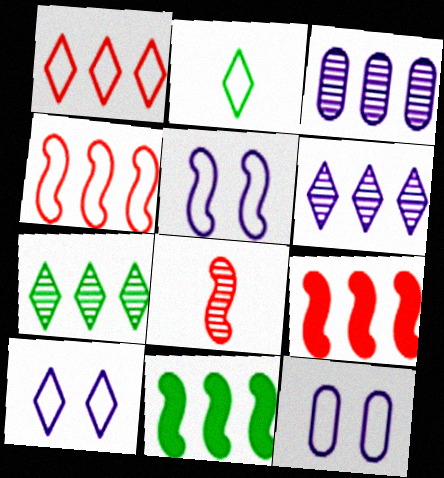[[1, 2, 10], 
[1, 3, 11], 
[2, 4, 12], 
[5, 8, 11], 
[5, 10, 12]]